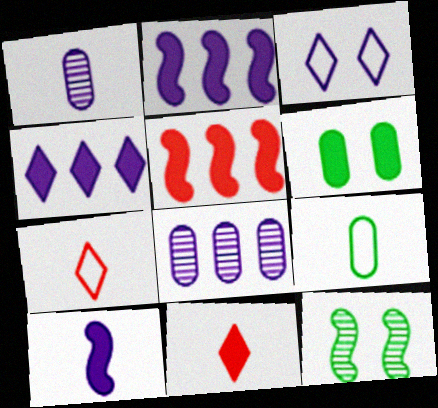[[1, 2, 3], 
[2, 6, 11], 
[3, 8, 10]]